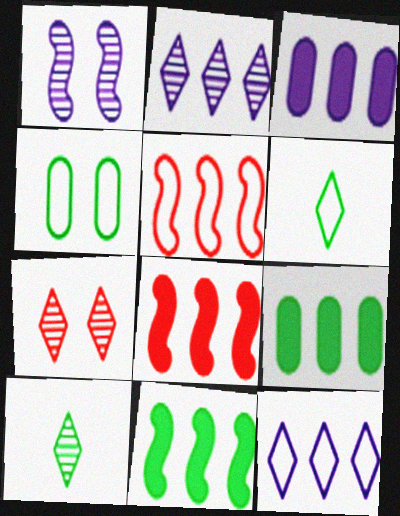[[2, 5, 9], 
[2, 7, 10], 
[4, 10, 11]]